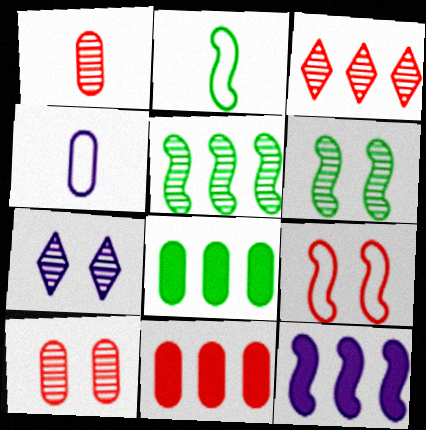[[1, 5, 7], 
[2, 7, 11], 
[4, 7, 12], 
[4, 8, 10], 
[6, 7, 10]]